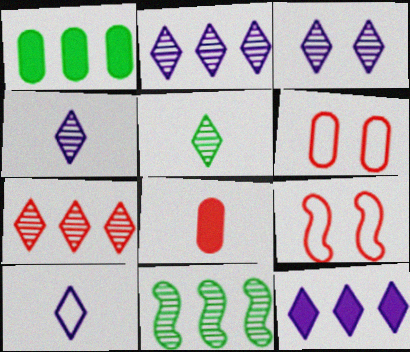[[1, 4, 9], 
[2, 3, 4], 
[3, 5, 7], 
[3, 10, 12], 
[7, 8, 9]]